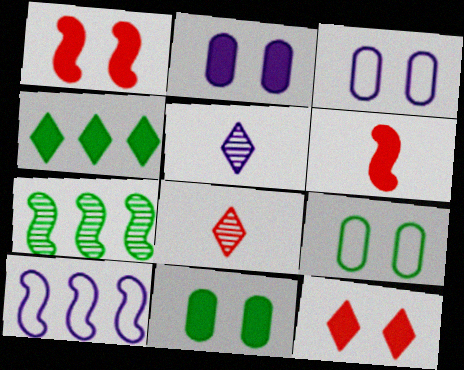[[2, 4, 6], 
[2, 5, 10], 
[8, 10, 11]]